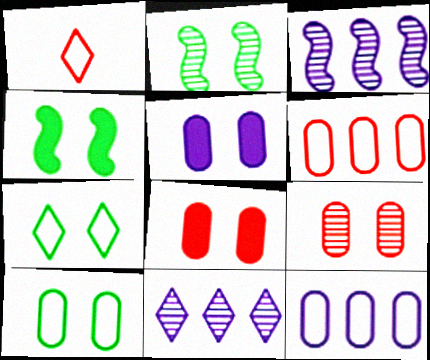[[5, 9, 10]]